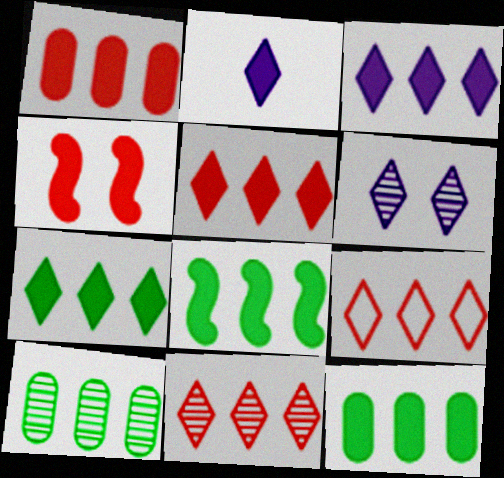[[1, 3, 8], 
[2, 4, 12], 
[3, 5, 7], 
[5, 9, 11], 
[7, 8, 12]]